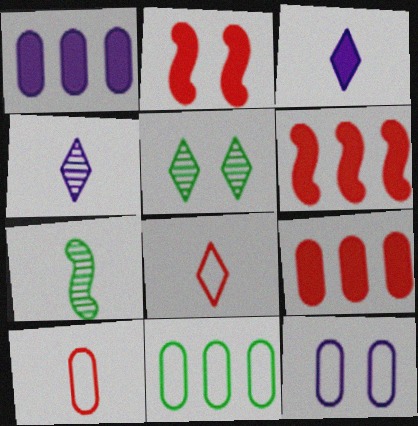[[2, 4, 11], 
[2, 5, 12], 
[3, 7, 10], 
[10, 11, 12]]